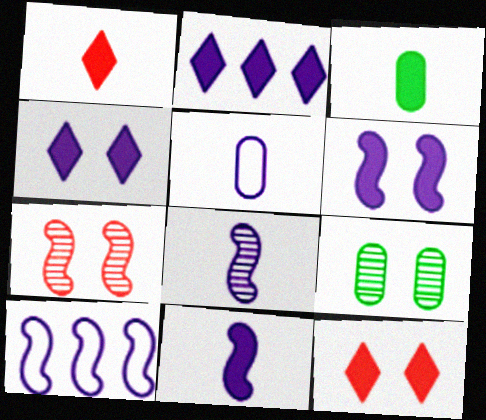[[1, 3, 11], 
[1, 9, 10], 
[6, 8, 10]]